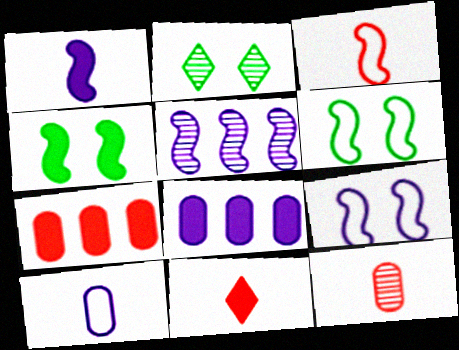[[1, 5, 9], 
[2, 3, 8], 
[2, 5, 12], 
[3, 4, 5], 
[3, 11, 12], 
[4, 8, 11]]